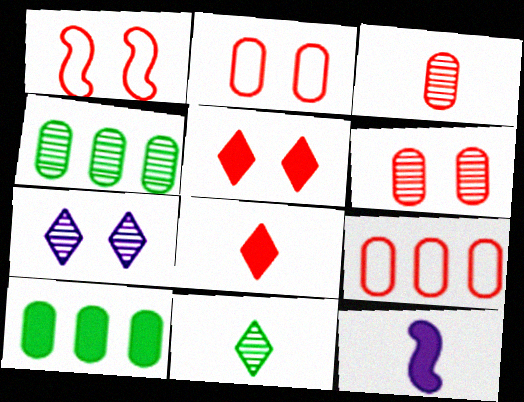[[1, 5, 6], 
[5, 10, 12]]